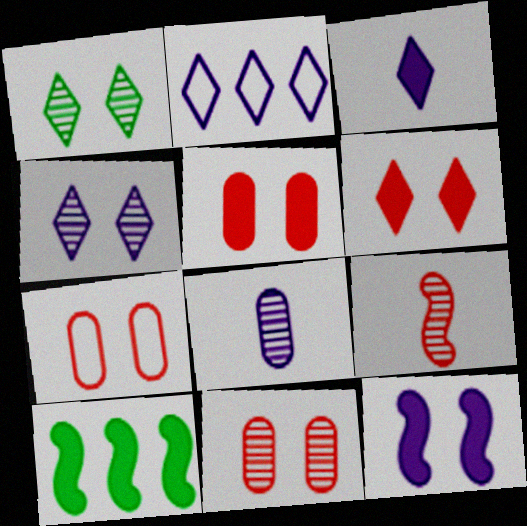[[1, 7, 12], 
[2, 3, 4], 
[2, 8, 12], 
[3, 5, 10], 
[5, 7, 11]]